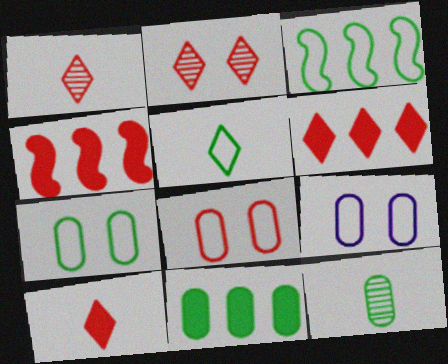[[1, 4, 8], 
[3, 5, 7], 
[7, 8, 9], 
[7, 11, 12]]